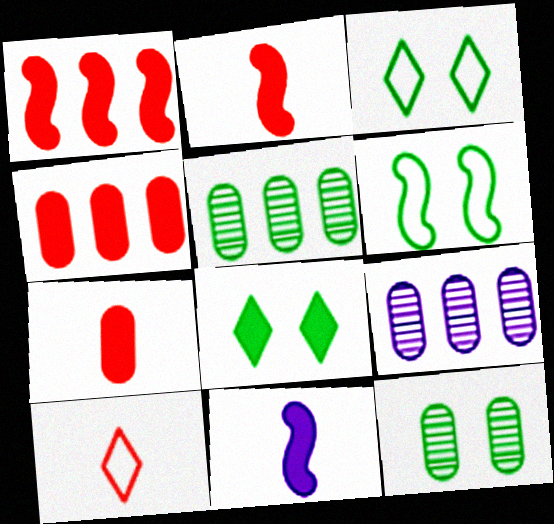[[2, 3, 9], 
[4, 8, 11], 
[6, 8, 12]]